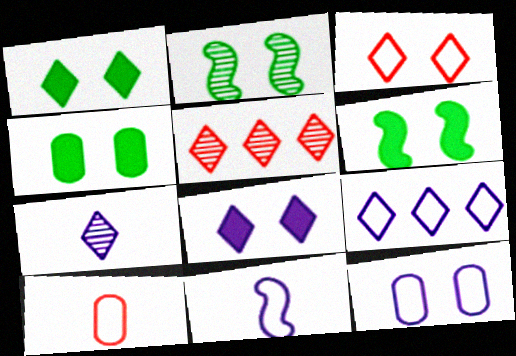[[1, 4, 6], 
[4, 5, 11], 
[7, 8, 9], 
[9, 11, 12]]